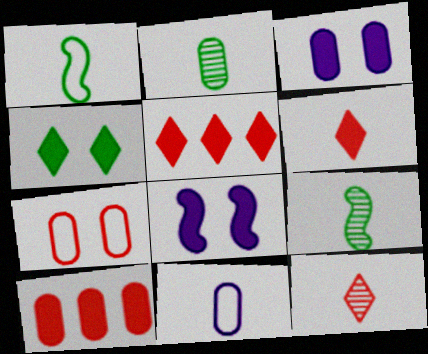[[6, 9, 11]]